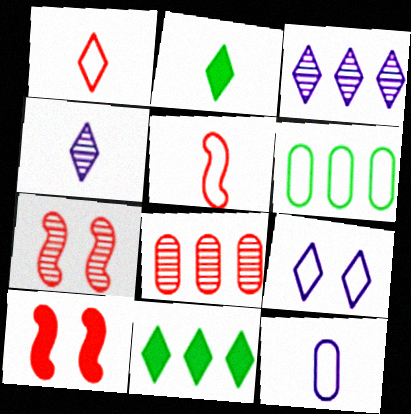[[1, 2, 4], 
[1, 8, 10], 
[4, 6, 10], 
[5, 6, 9], 
[7, 11, 12]]